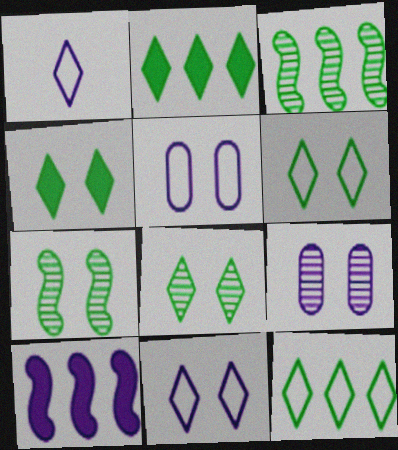[[1, 9, 10], 
[4, 6, 8]]